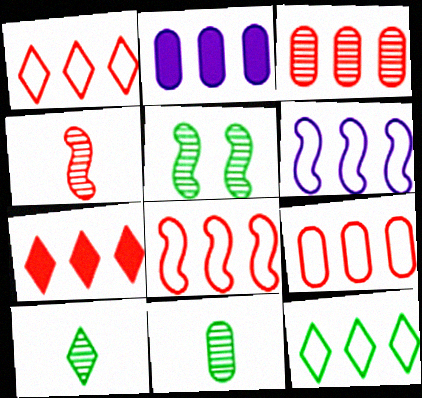[[1, 8, 9], 
[3, 7, 8], 
[6, 9, 12]]